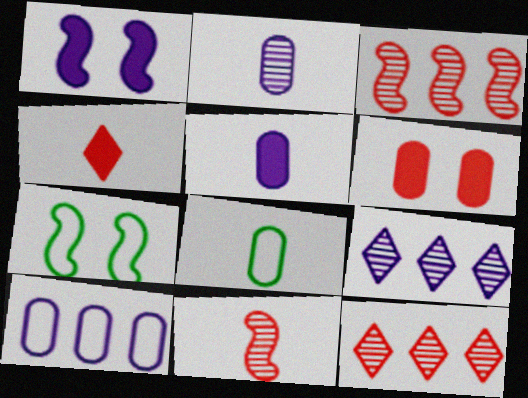[[1, 8, 12], 
[5, 7, 12]]